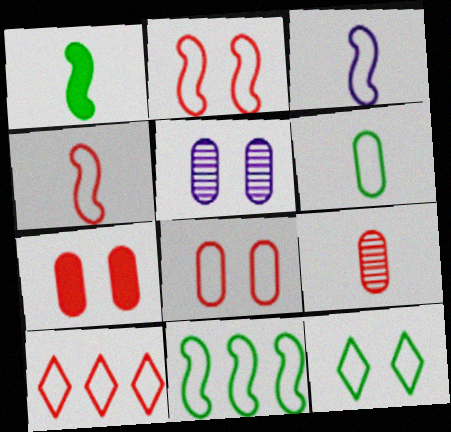[[1, 5, 10], 
[2, 3, 11], 
[4, 8, 10], 
[6, 11, 12]]